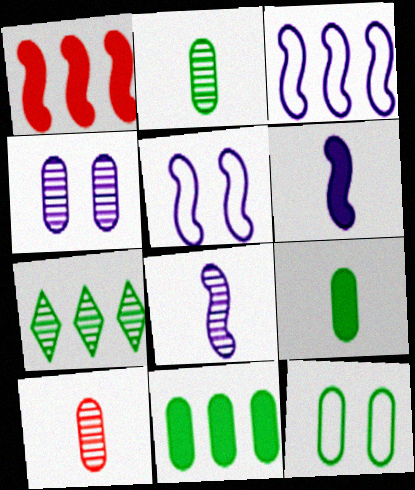[[2, 11, 12]]